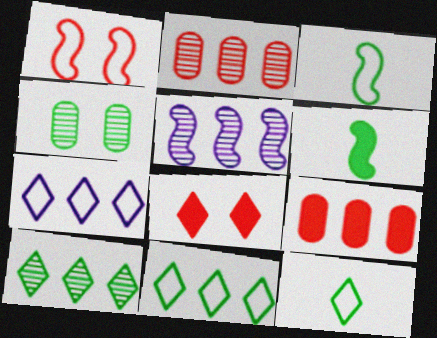[[1, 5, 6], 
[2, 5, 10], 
[4, 6, 11], 
[5, 9, 11]]